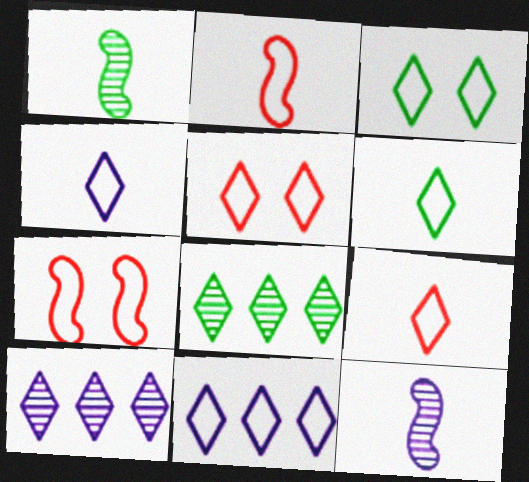[[3, 9, 11], 
[4, 6, 9], 
[5, 6, 11]]